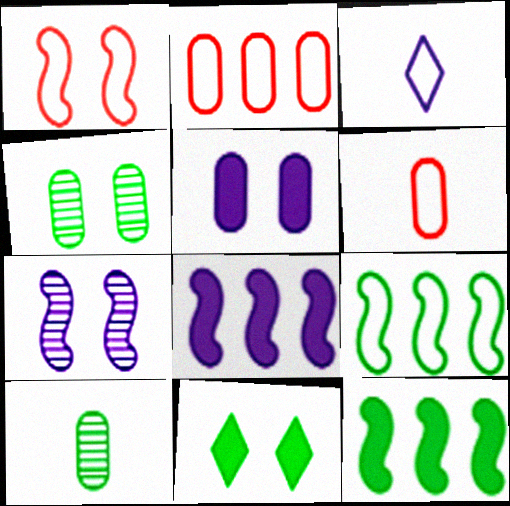[[2, 5, 10], 
[9, 10, 11]]